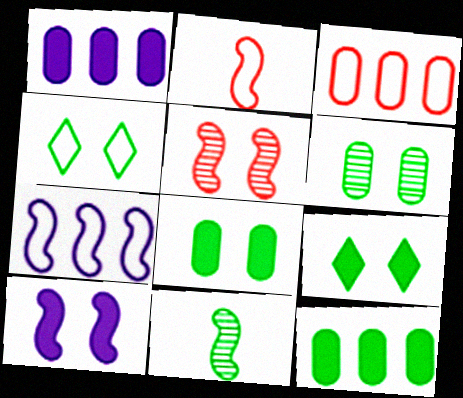[[4, 11, 12]]